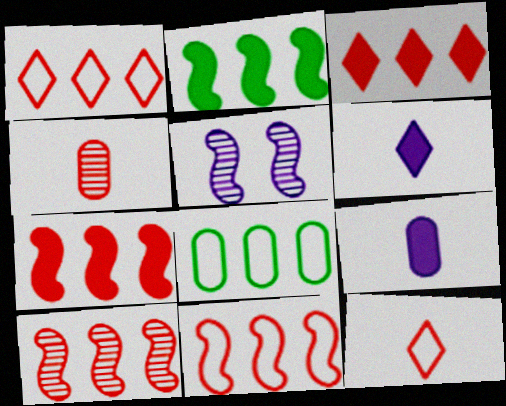[[7, 10, 11]]